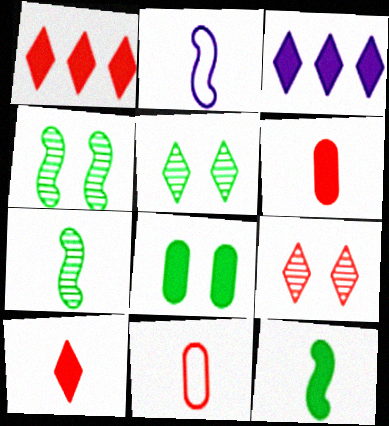[[3, 4, 11]]